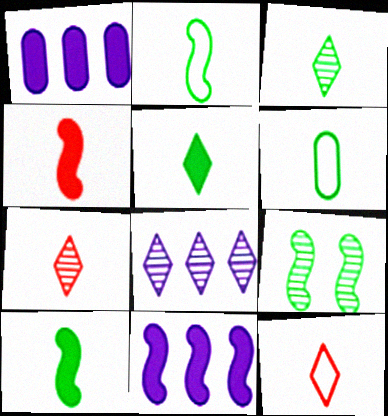[[1, 9, 12], 
[3, 6, 10]]